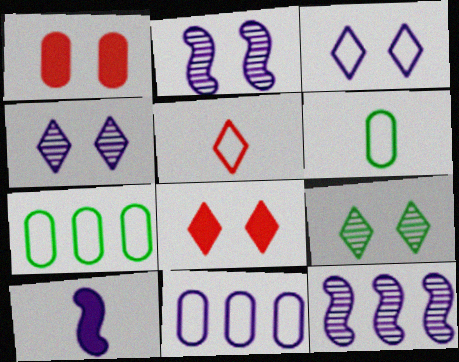[[3, 8, 9], 
[4, 10, 11], 
[6, 8, 12]]